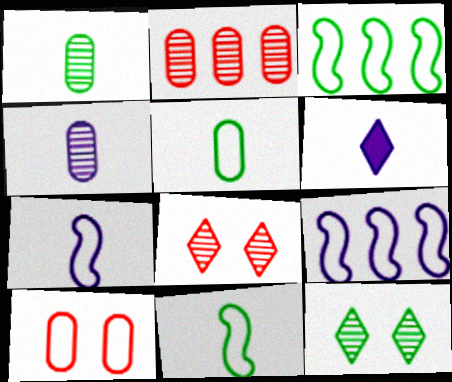[[4, 6, 7]]